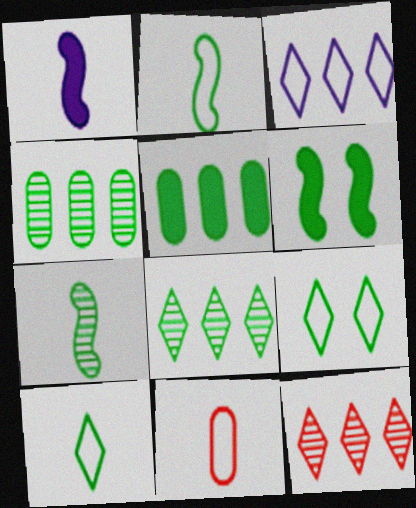[[4, 6, 10], 
[5, 7, 9]]